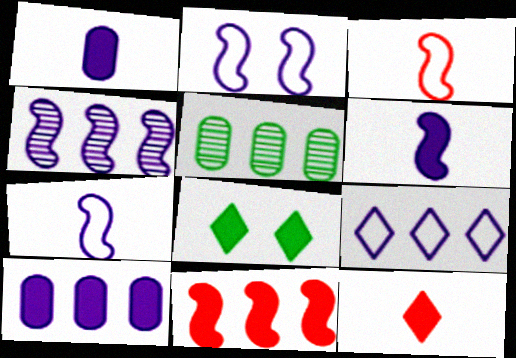[[1, 8, 11], 
[2, 4, 6], 
[2, 5, 12], 
[4, 9, 10], 
[5, 9, 11]]